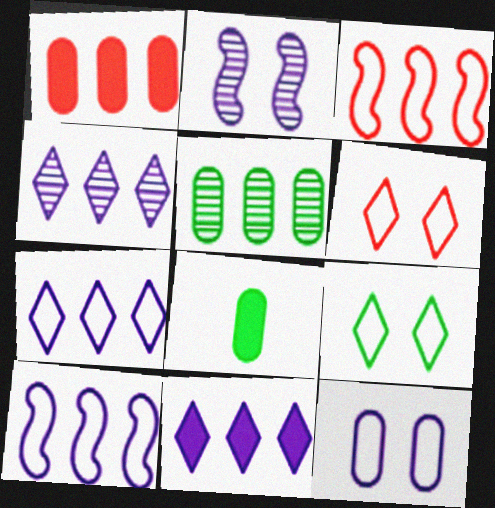[[3, 5, 11], 
[4, 7, 11]]